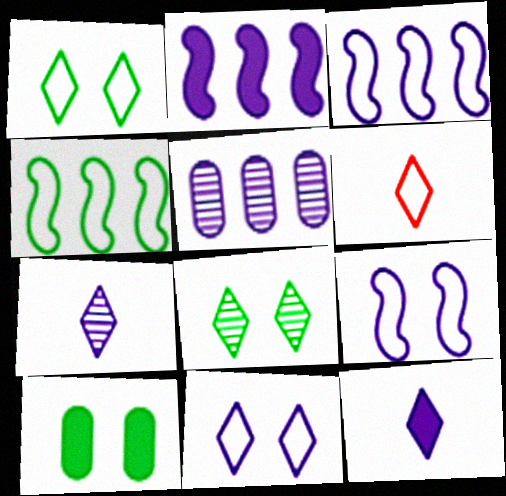[[5, 9, 12]]